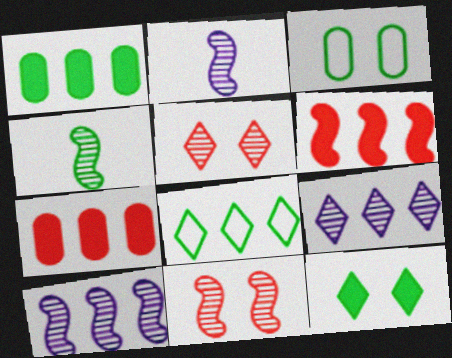[[4, 10, 11], 
[7, 8, 10]]